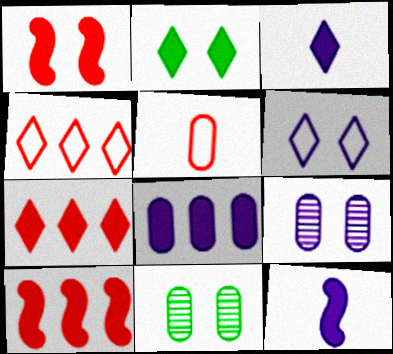[[1, 6, 11], 
[2, 3, 7], 
[4, 11, 12], 
[5, 8, 11]]